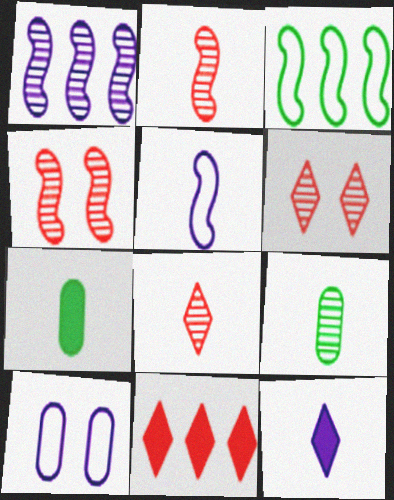[[1, 6, 9], 
[1, 10, 12], 
[5, 7, 8]]